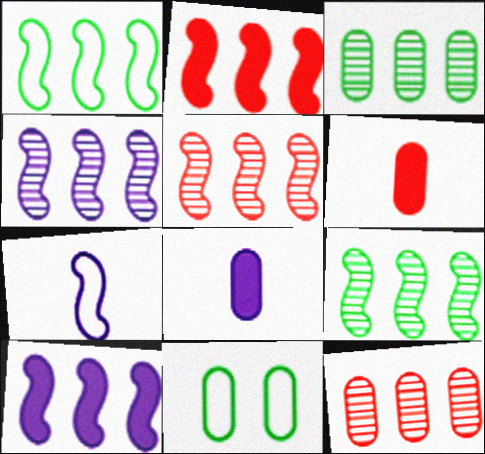[[1, 2, 4], 
[1, 5, 10], 
[4, 5, 9], 
[8, 11, 12]]